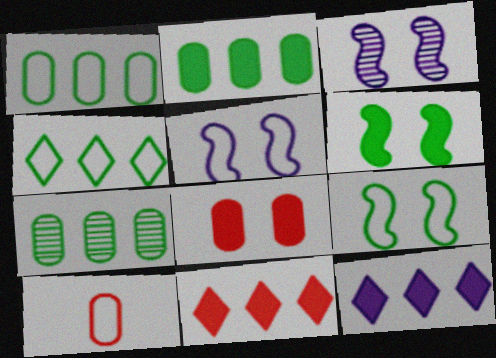[[1, 2, 7], 
[4, 5, 10]]